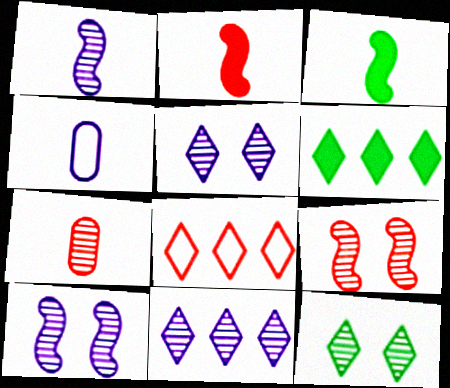[[4, 6, 9], 
[6, 8, 11]]